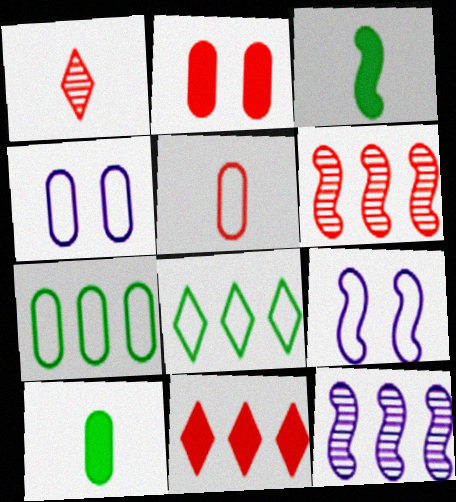[[3, 6, 9], 
[4, 5, 7], 
[5, 8, 9], 
[7, 11, 12]]